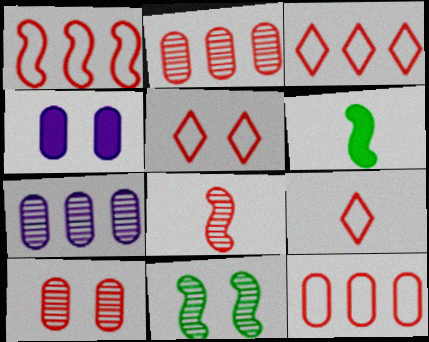[[1, 3, 12], 
[3, 5, 9], 
[4, 5, 11], 
[5, 6, 7]]